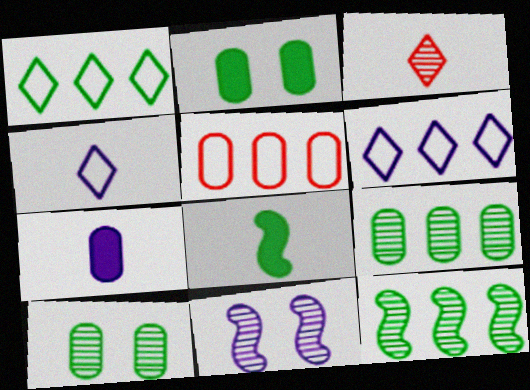[[1, 8, 10], 
[3, 9, 11], 
[5, 7, 10], 
[6, 7, 11]]